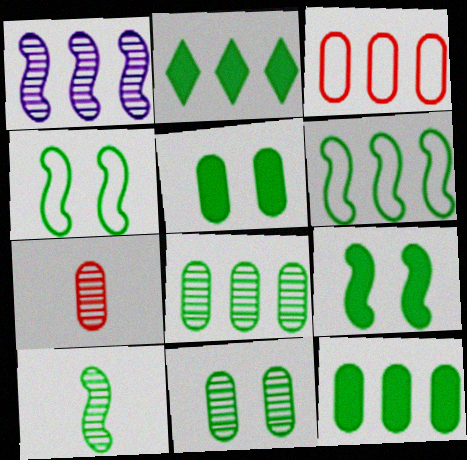[[1, 2, 3], 
[2, 6, 8], 
[6, 9, 10]]